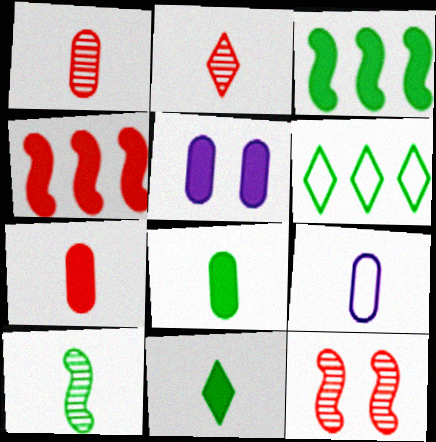[[1, 8, 9], 
[4, 5, 11]]